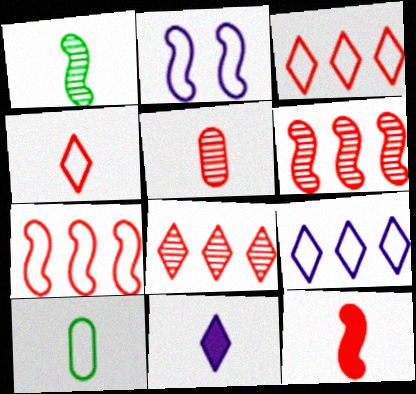[[2, 3, 10], 
[4, 5, 12]]